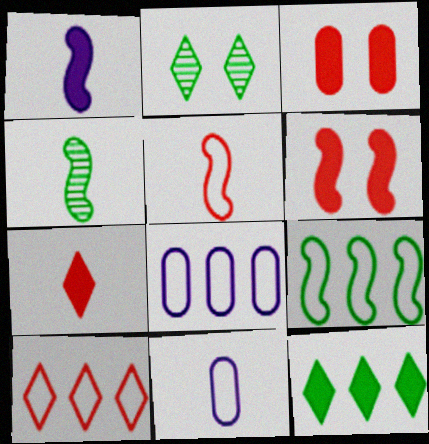[[1, 3, 12], 
[1, 4, 5], 
[4, 7, 11], 
[8, 9, 10]]